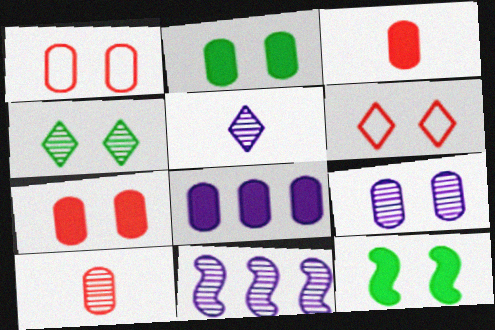[[1, 2, 9], 
[2, 3, 8], 
[4, 10, 11], 
[5, 9, 11], 
[6, 9, 12]]